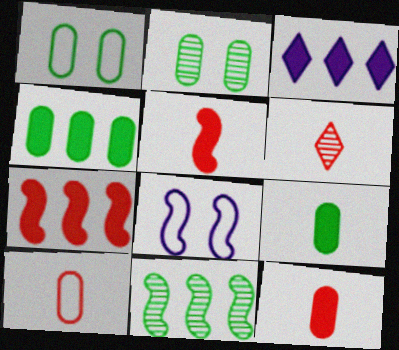[[3, 4, 7], 
[4, 6, 8], 
[5, 6, 10], 
[5, 8, 11]]